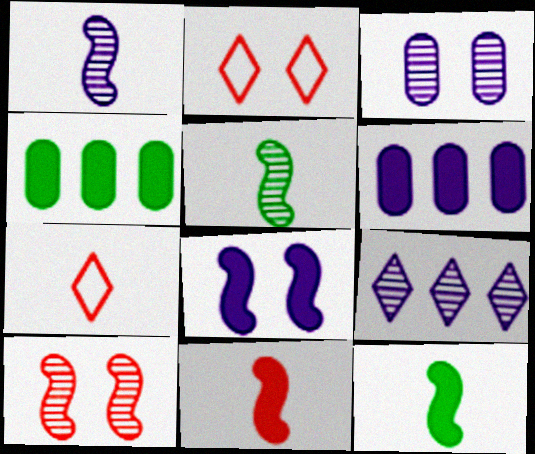[[1, 2, 4], 
[1, 3, 9], 
[2, 5, 6]]